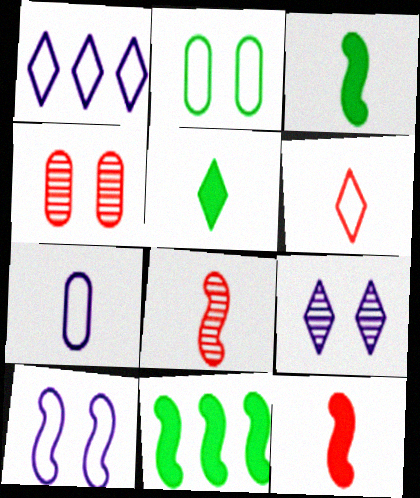[[1, 3, 4], 
[1, 7, 10], 
[5, 7, 8], 
[8, 10, 11]]